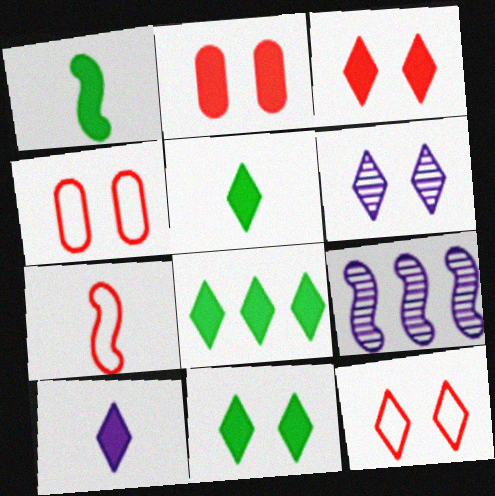[[3, 8, 10], 
[4, 5, 9], 
[5, 8, 11], 
[6, 11, 12]]